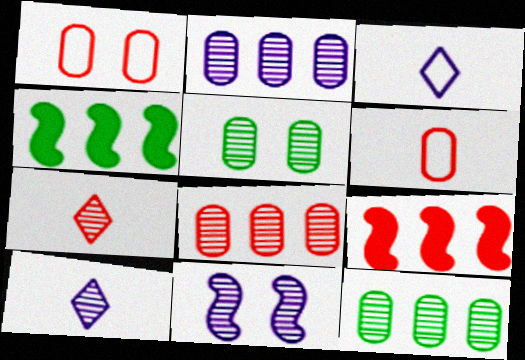[[1, 4, 10], 
[1, 7, 9], 
[2, 8, 12], 
[2, 10, 11], 
[3, 5, 9], 
[7, 11, 12]]